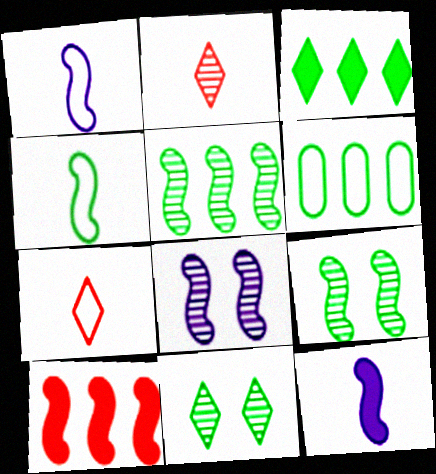[[1, 9, 10], 
[3, 5, 6], 
[4, 8, 10]]